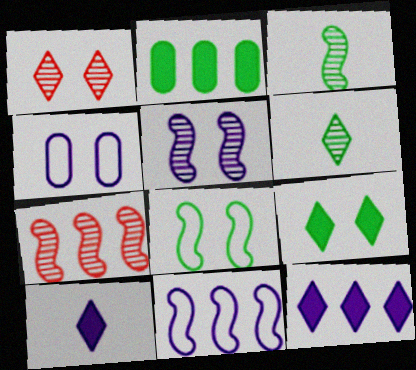[[2, 6, 8], 
[3, 5, 7]]